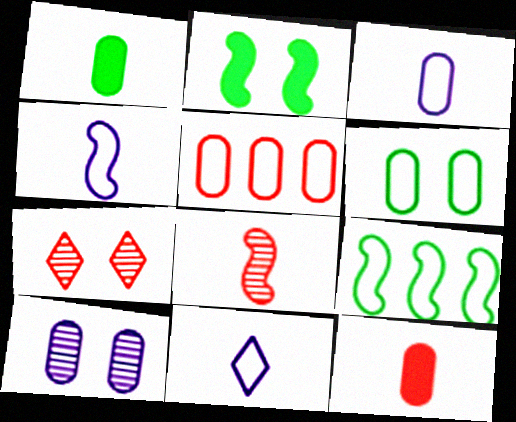[[1, 5, 10], 
[1, 8, 11], 
[3, 4, 11], 
[3, 5, 6]]